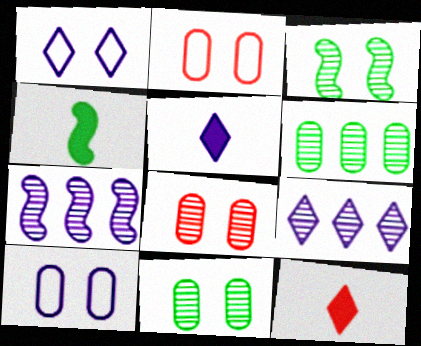[[1, 5, 9], 
[2, 4, 9], 
[5, 7, 10]]